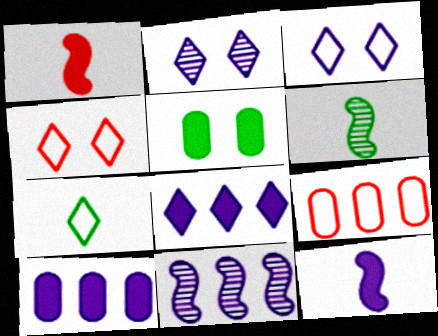[[1, 5, 8], 
[4, 6, 10]]